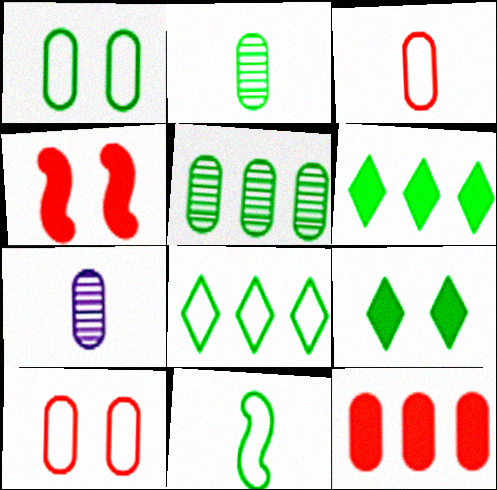[[1, 7, 12], 
[1, 8, 11], 
[4, 7, 8], 
[5, 9, 11]]